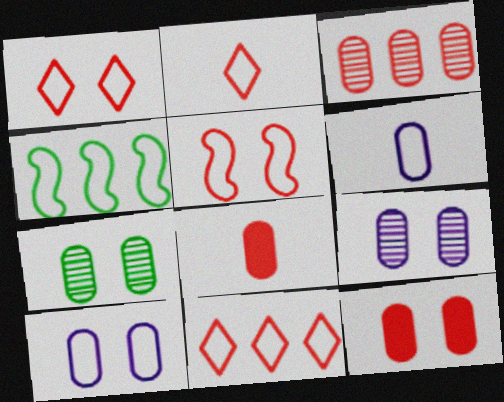[[1, 2, 11], 
[1, 4, 6], 
[2, 4, 10], 
[7, 10, 12]]